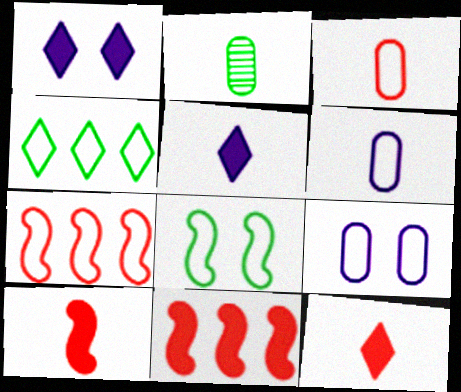[[1, 2, 7]]